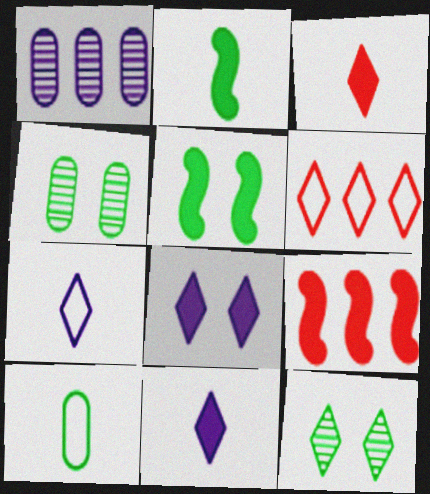[[4, 7, 9], 
[6, 11, 12]]